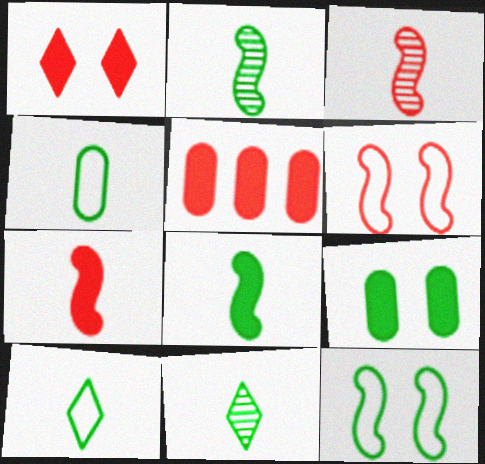[[1, 5, 7], 
[4, 8, 11]]